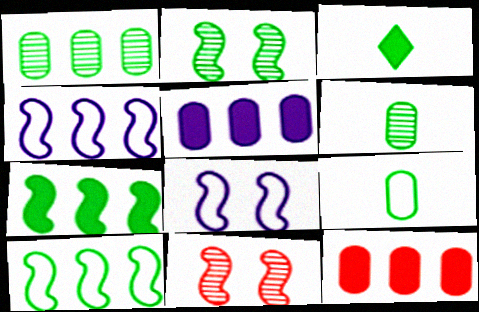[]